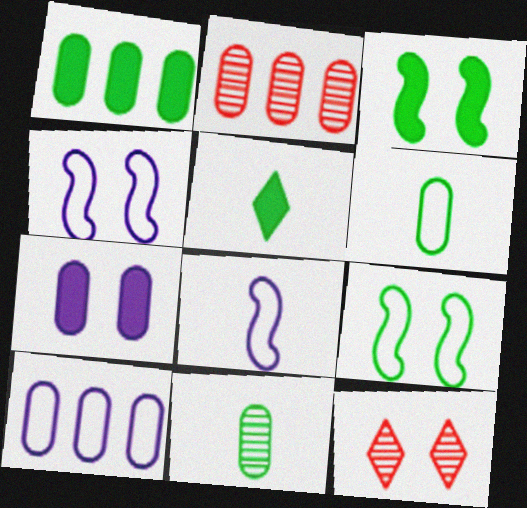[[1, 2, 10], 
[1, 3, 5], 
[1, 8, 12], 
[2, 4, 5], 
[2, 6, 7], 
[7, 9, 12]]